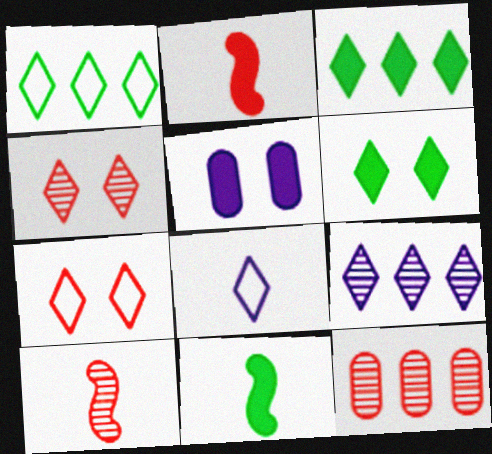[[1, 5, 10], 
[1, 7, 8], 
[2, 3, 5], 
[2, 7, 12], 
[3, 4, 8], 
[4, 10, 12]]